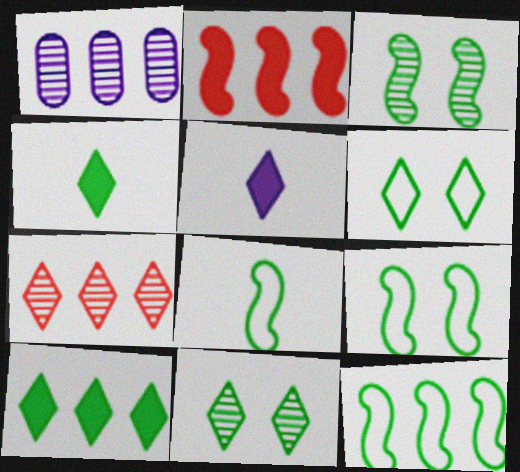[[5, 6, 7], 
[8, 9, 12]]